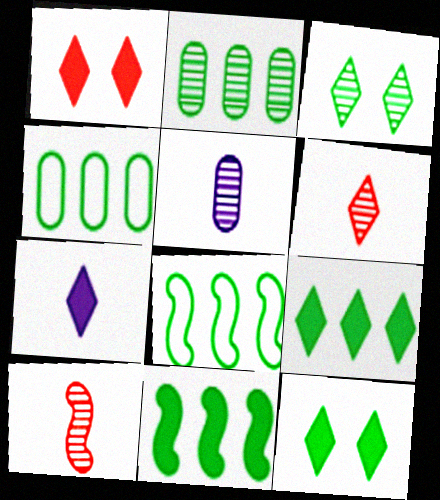[[1, 5, 8], 
[1, 7, 9], 
[2, 8, 9]]